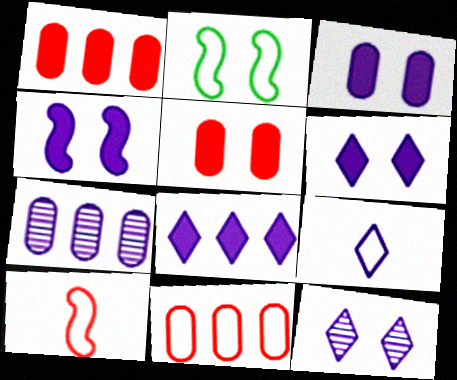[[2, 5, 12], 
[2, 9, 11], 
[3, 4, 6], 
[4, 7, 9], 
[8, 9, 12]]